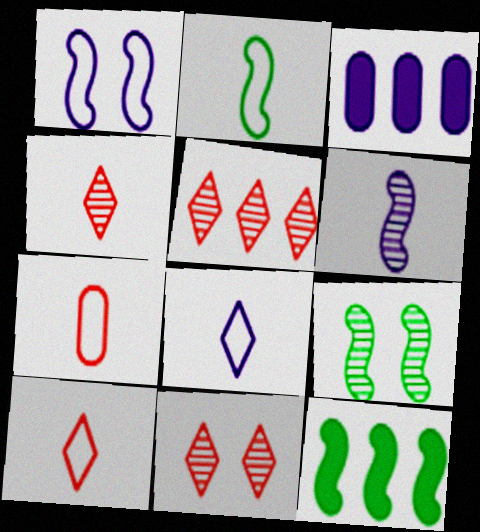[[2, 3, 11], 
[2, 7, 8], 
[2, 9, 12], 
[3, 9, 10], 
[4, 5, 11]]